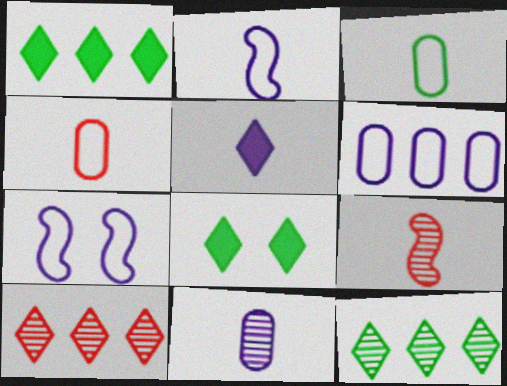[[2, 5, 11], 
[3, 5, 9], 
[6, 8, 9]]